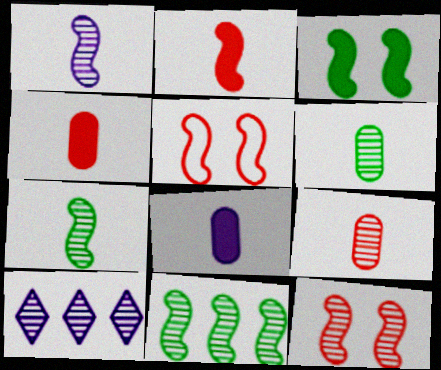[[1, 11, 12], 
[6, 10, 12]]